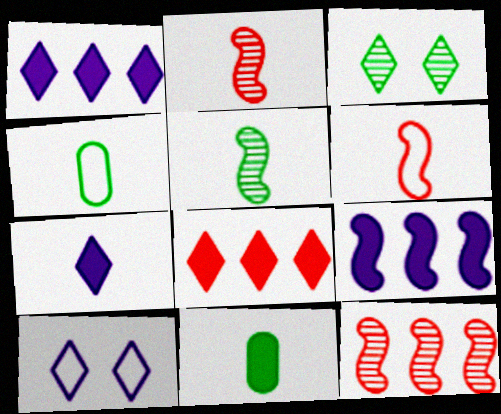[[2, 4, 7], 
[10, 11, 12]]